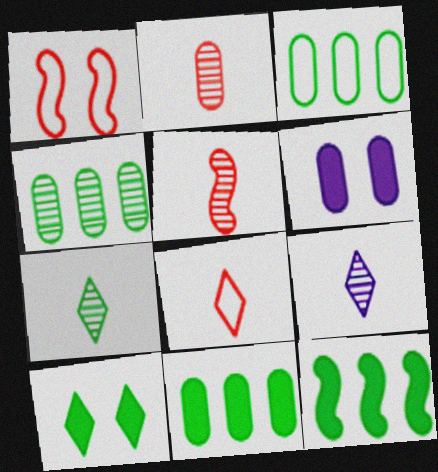[[1, 9, 11], 
[2, 3, 6], 
[3, 4, 11]]